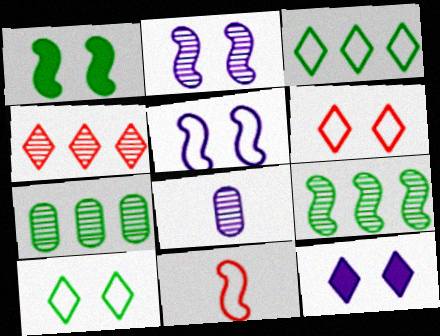[[7, 11, 12]]